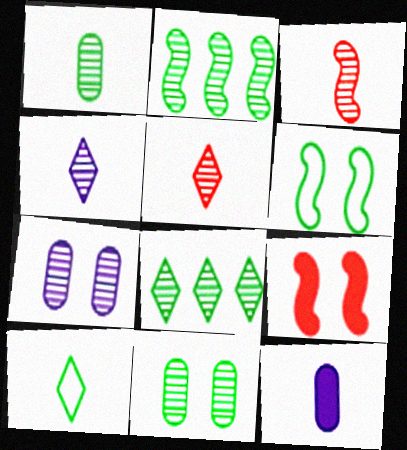[[1, 3, 4], 
[2, 5, 7], 
[3, 7, 8], 
[3, 10, 12]]